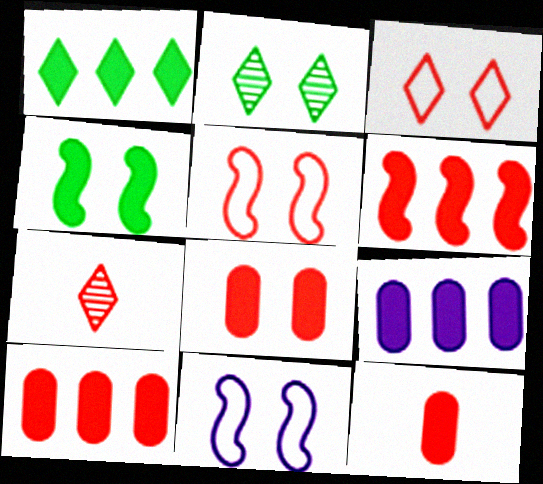[[1, 6, 9], 
[2, 8, 11], 
[5, 7, 10], 
[8, 10, 12]]